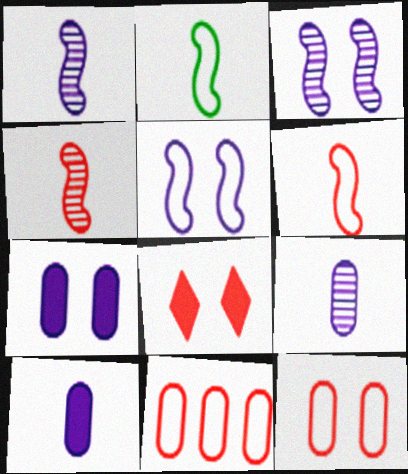[[4, 8, 11]]